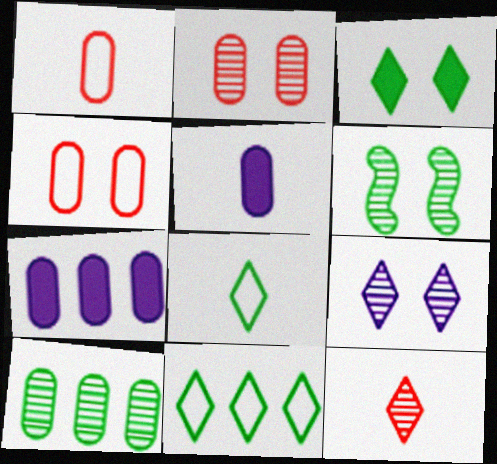[[2, 6, 9], 
[4, 5, 10]]